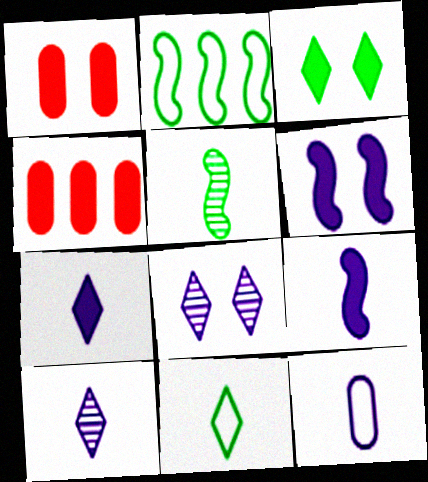[[1, 2, 10], 
[1, 3, 6], 
[3, 4, 9], 
[9, 10, 12]]